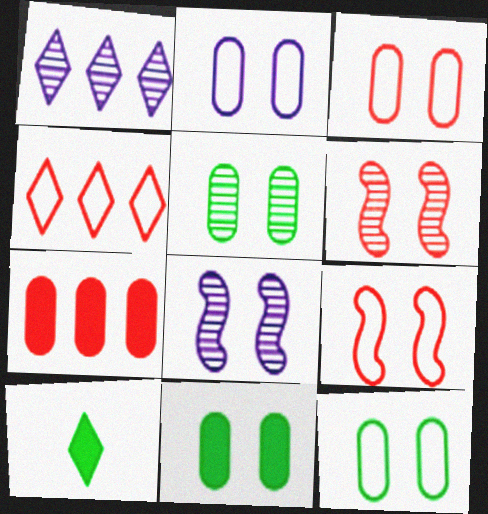[[2, 3, 12], 
[5, 11, 12]]